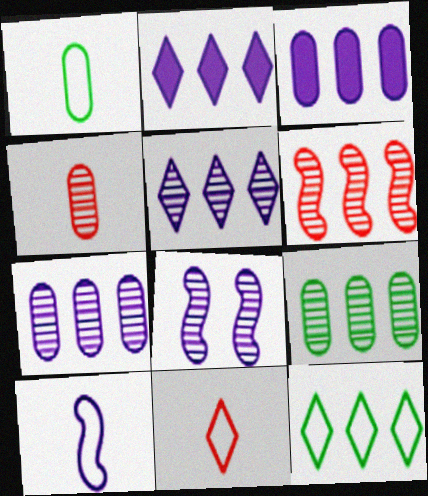[[1, 10, 11], 
[3, 6, 12], 
[5, 6, 9]]